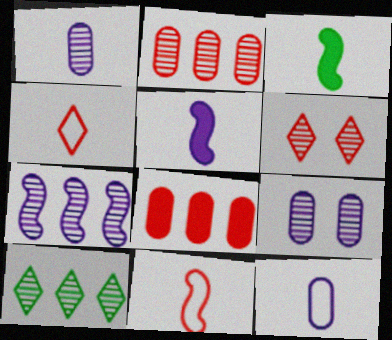[[1, 3, 4], 
[2, 7, 10], 
[6, 8, 11]]